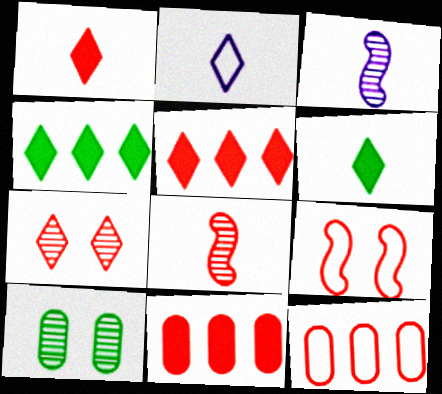[[2, 4, 7]]